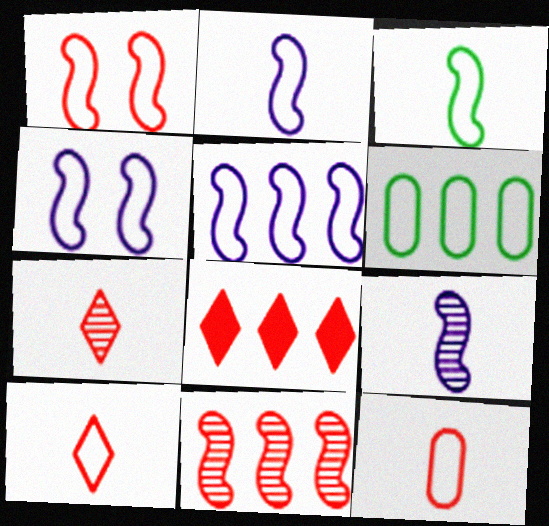[[1, 3, 5], 
[2, 4, 5], 
[4, 6, 10]]